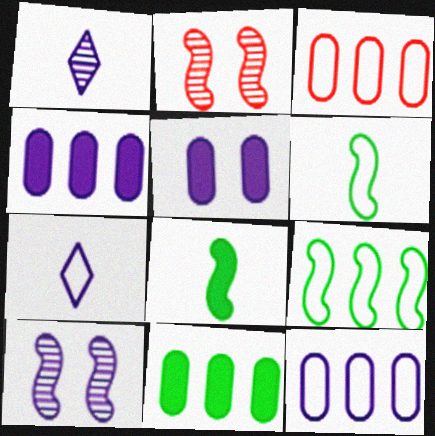[[2, 7, 11], 
[4, 7, 10]]